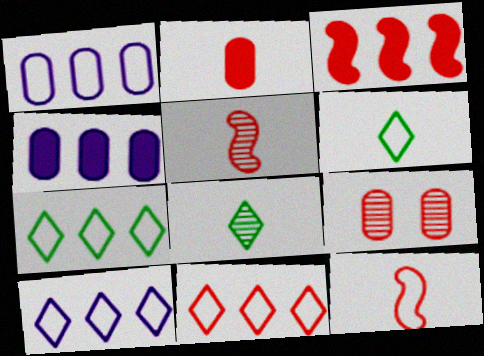[[7, 10, 11]]